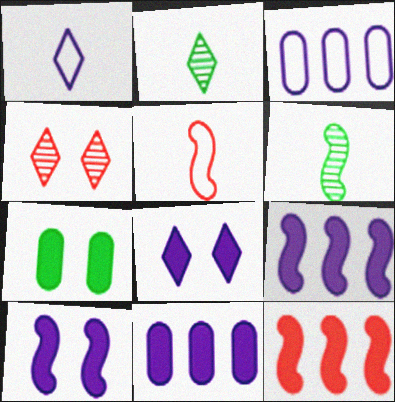[]